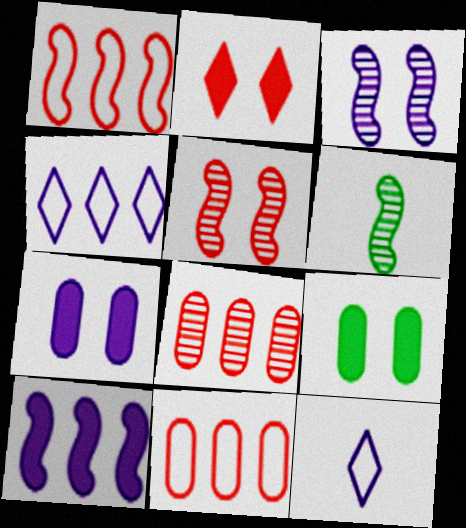[]